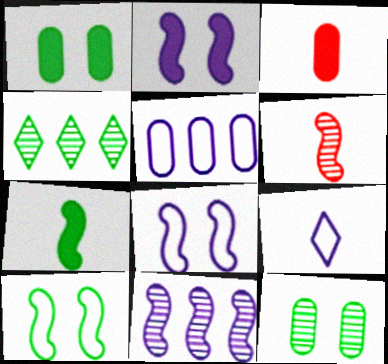[[3, 4, 8], 
[3, 5, 12], 
[5, 8, 9]]